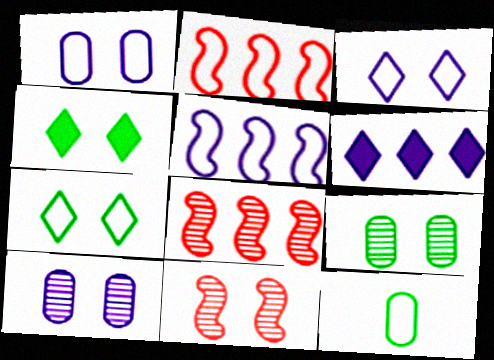[[1, 4, 11], 
[2, 3, 12], 
[6, 11, 12]]